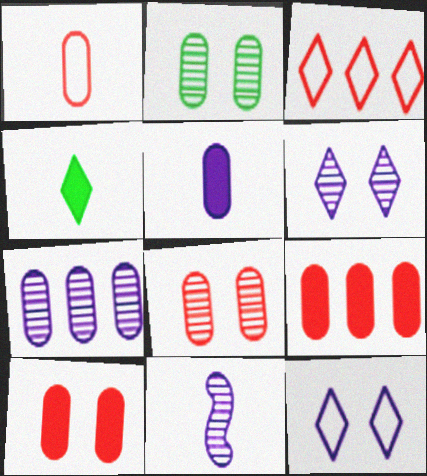[[1, 4, 11], 
[1, 8, 9], 
[3, 4, 6], 
[6, 7, 11]]